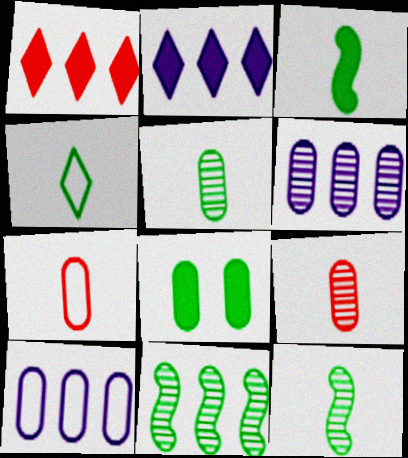[[1, 10, 11], 
[3, 4, 5], 
[4, 8, 11], 
[6, 7, 8], 
[8, 9, 10]]